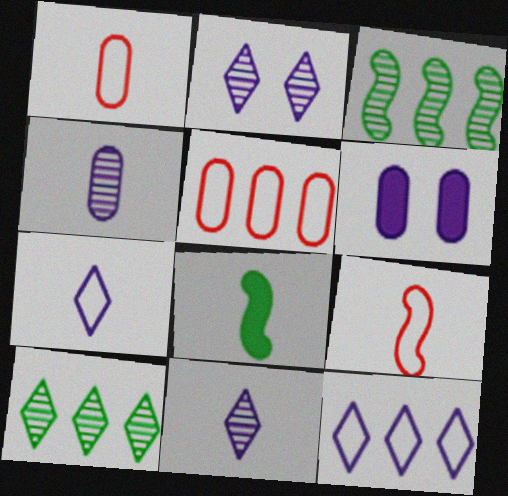[[1, 8, 11], 
[2, 5, 8], 
[6, 9, 10]]